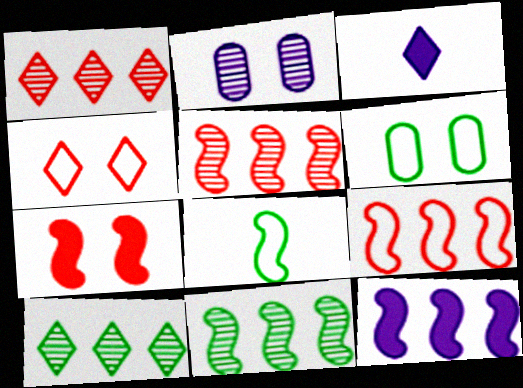[[3, 4, 10], 
[3, 5, 6], 
[9, 11, 12]]